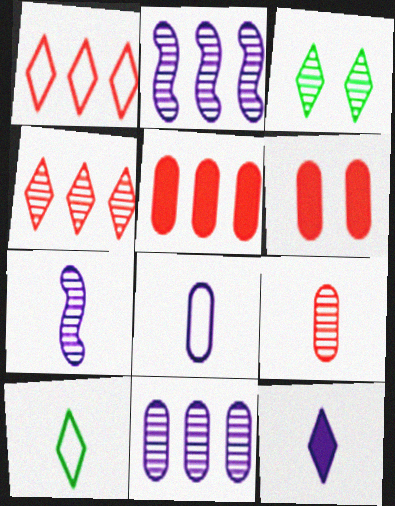[[1, 3, 12], 
[2, 3, 9], 
[2, 6, 10], 
[7, 8, 12]]